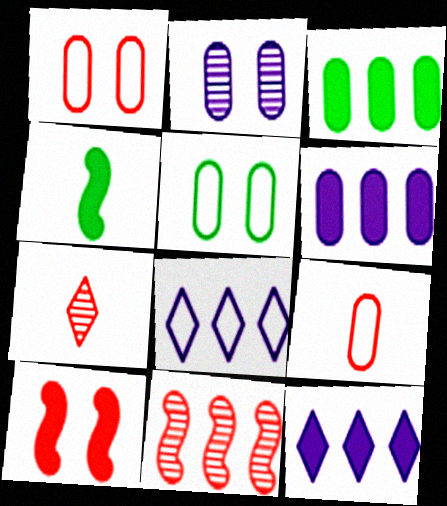[[2, 3, 9], 
[3, 8, 11]]